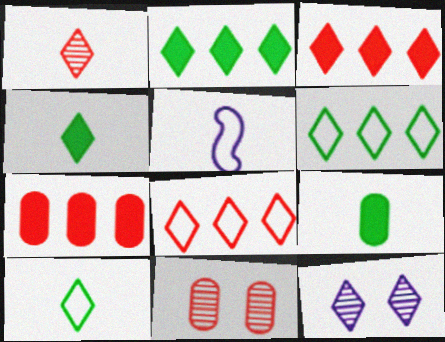[[1, 5, 9], 
[2, 5, 11], 
[3, 10, 12], 
[4, 8, 12]]